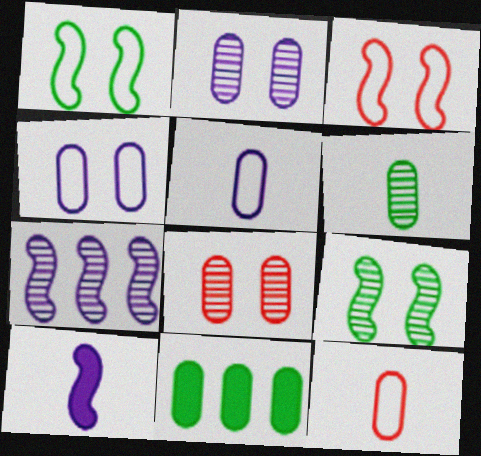[[2, 11, 12], 
[5, 8, 11]]